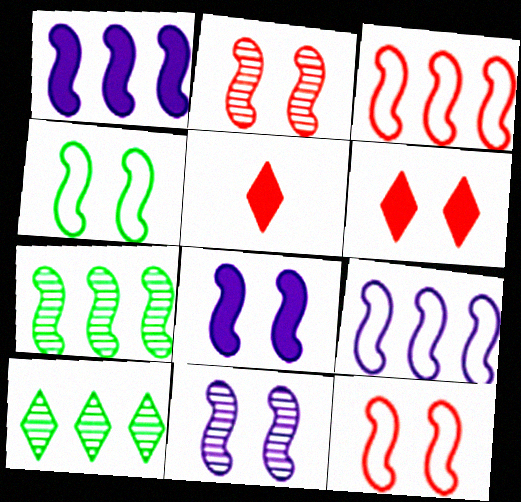[[1, 3, 7], 
[2, 4, 8]]